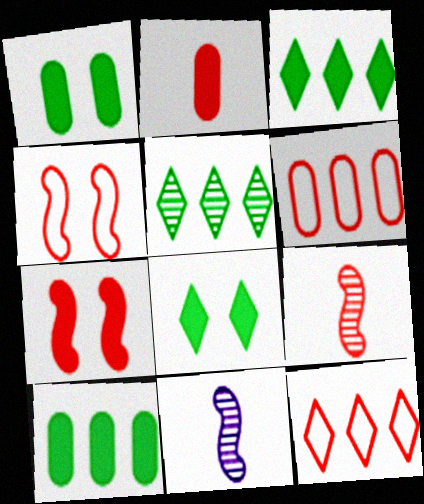[[1, 11, 12], 
[6, 8, 11]]